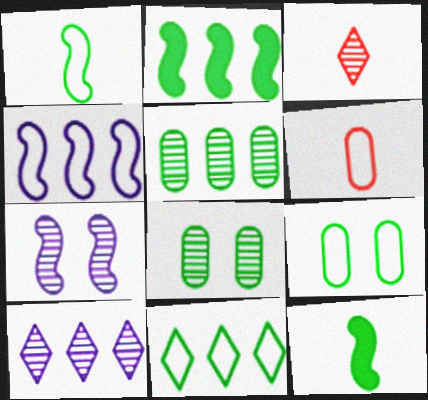[[1, 9, 11], 
[2, 5, 11], 
[3, 5, 7], 
[8, 11, 12]]